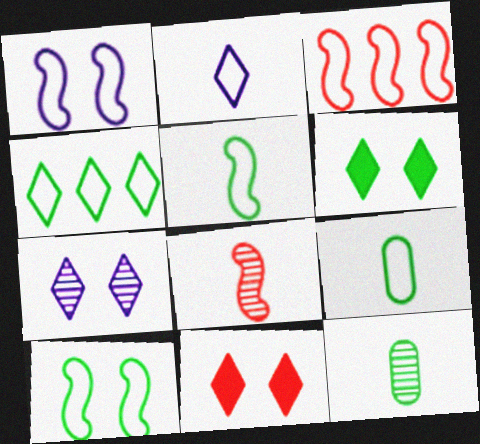[[1, 3, 5], 
[4, 9, 10]]